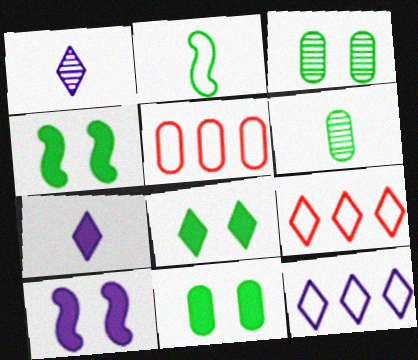[[1, 4, 5], 
[1, 8, 9], 
[4, 8, 11], 
[6, 9, 10]]